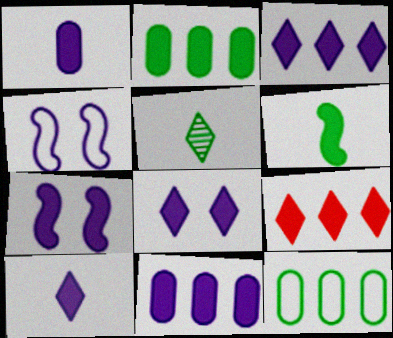[[1, 3, 7], 
[3, 8, 10], 
[7, 10, 11]]